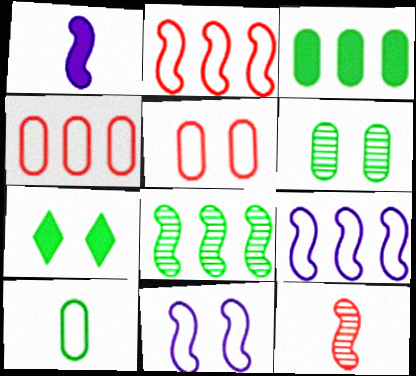[[3, 6, 10], 
[7, 8, 10]]